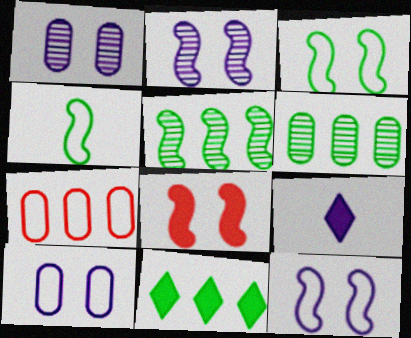[[2, 3, 8]]